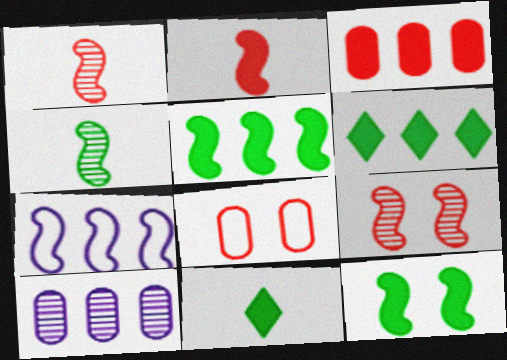[[1, 7, 12]]